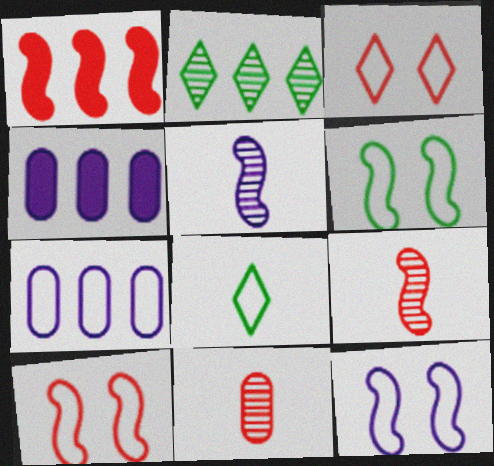[[1, 2, 7], 
[1, 3, 11], 
[1, 5, 6], 
[1, 9, 10], 
[6, 10, 12], 
[7, 8, 10]]